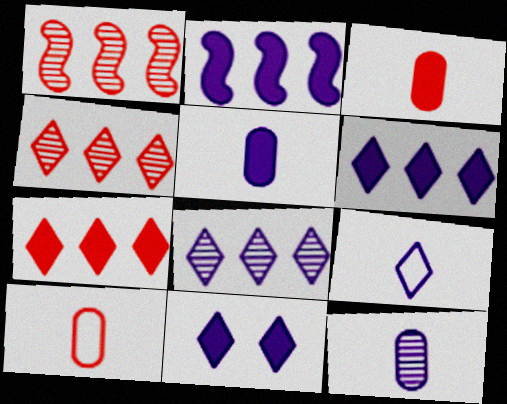[[2, 5, 11], 
[8, 9, 11]]